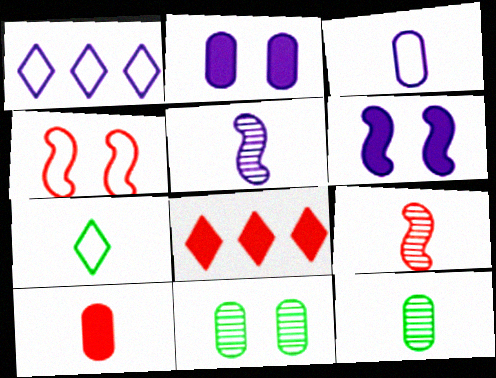[[1, 2, 5], 
[3, 10, 12], 
[5, 7, 10]]